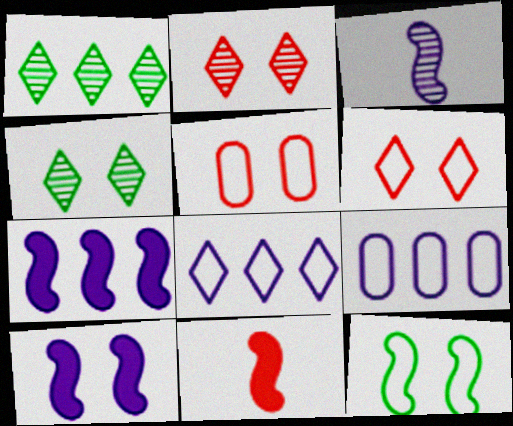[[4, 5, 10], 
[4, 9, 11]]